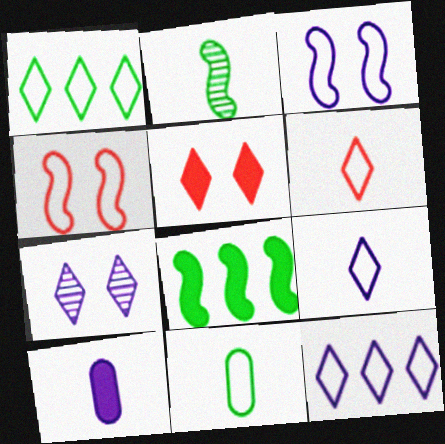[[2, 6, 10], 
[4, 11, 12], 
[5, 8, 10]]